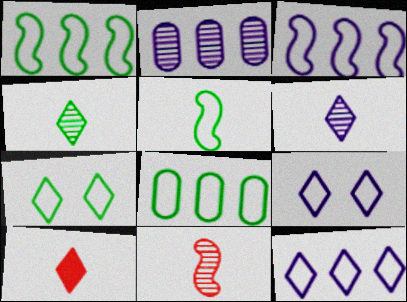[[5, 7, 8]]